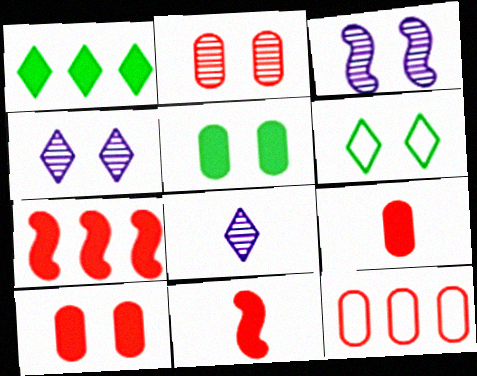[[2, 9, 12], 
[3, 6, 10]]